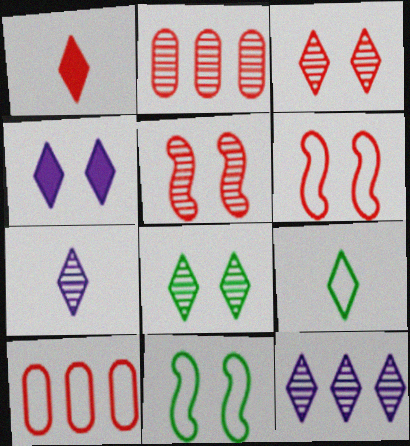[[1, 2, 6], 
[1, 5, 10], 
[1, 7, 9]]